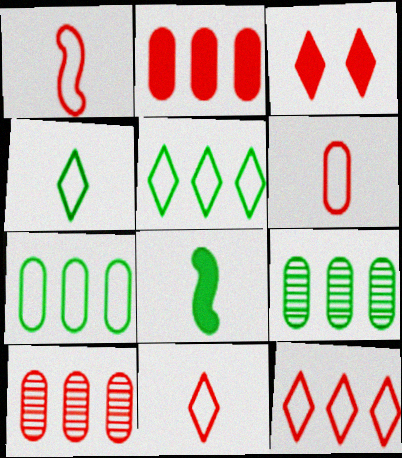[[1, 3, 10], 
[1, 6, 11]]